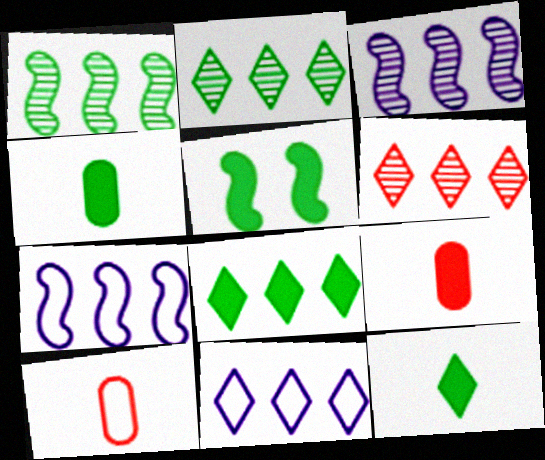[[4, 5, 8], 
[6, 8, 11]]